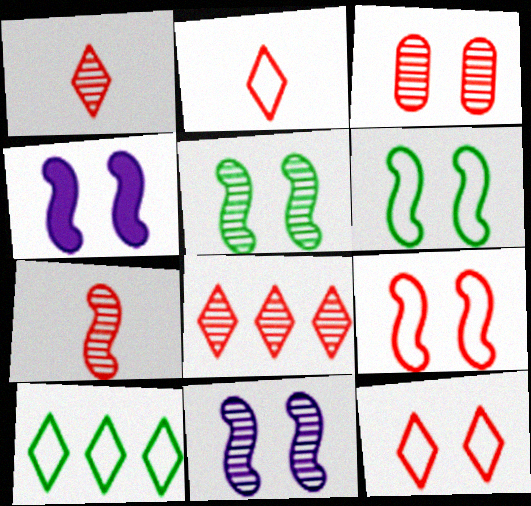[[3, 7, 8], 
[4, 5, 9]]